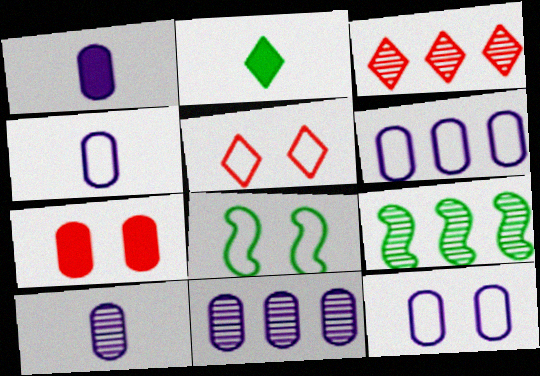[[1, 3, 8], 
[1, 4, 10], 
[1, 5, 9], 
[1, 11, 12], 
[3, 9, 11], 
[4, 6, 12], 
[5, 8, 12]]